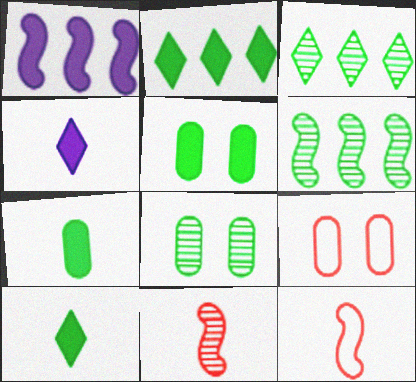[[4, 6, 9]]